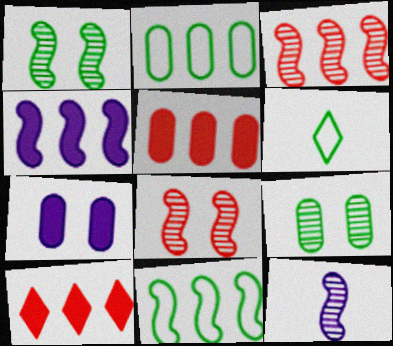[[1, 3, 12], 
[3, 4, 11], 
[3, 6, 7]]